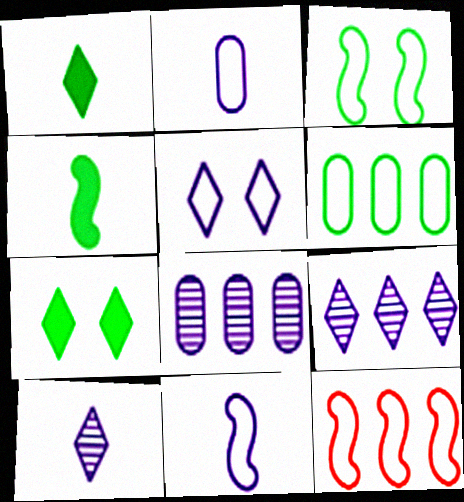[[3, 11, 12]]